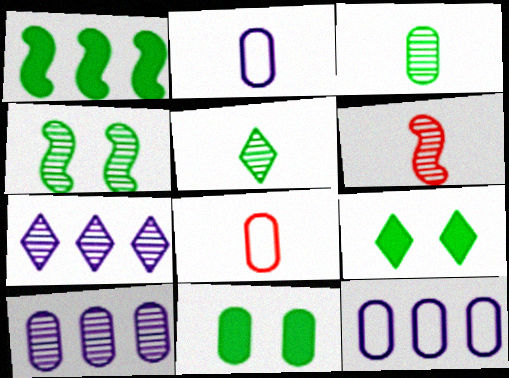[[6, 9, 12], 
[8, 10, 11]]